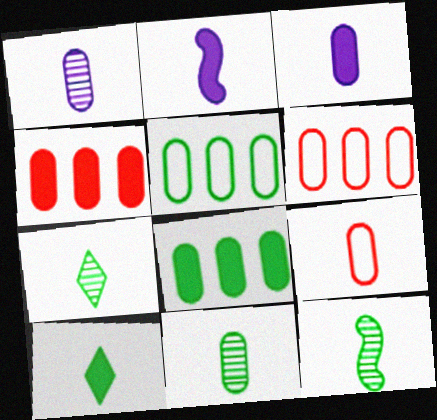[[2, 7, 9], 
[3, 9, 11], 
[7, 11, 12]]